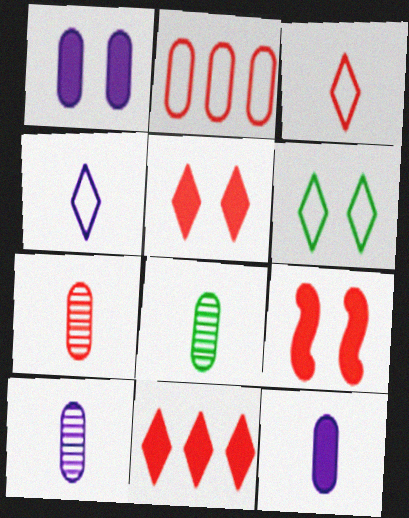[[1, 2, 8], 
[7, 8, 10]]